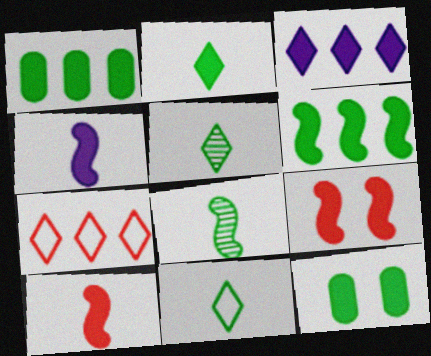[[2, 5, 11], 
[2, 6, 12], 
[3, 10, 12], 
[4, 6, 9]]